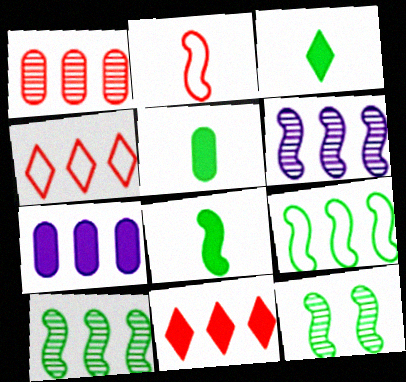[[3, 5, 8], 
[4, 7, 10], 
[8, 9, 12]]